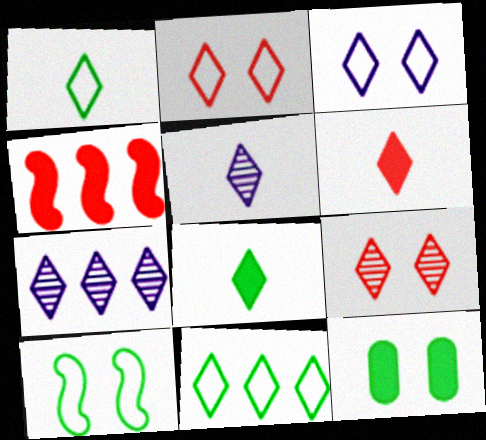[[1, 5, 6], 
[2, 7, 8]]